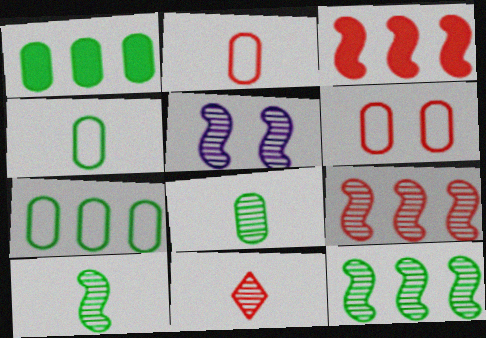[[3, 6, 11], 
[5, 9, 10]]